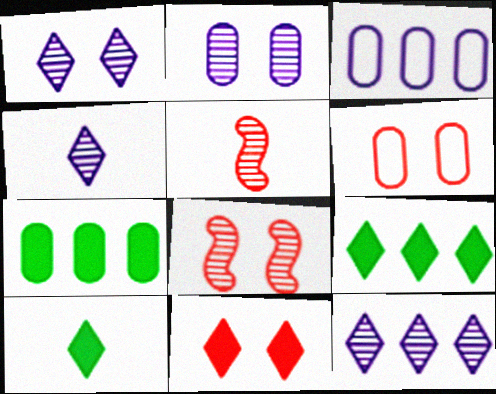[[1, 4, 12], 
[3, 8, 10], 
[6, 8, 11]]